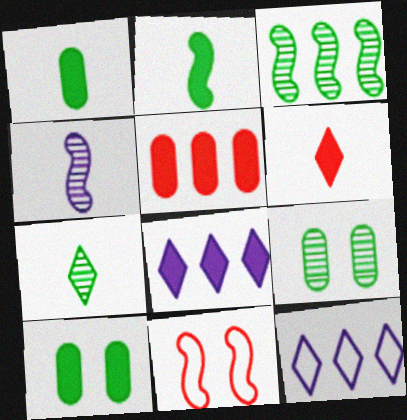[[3, 5, 12], 
[3, 7, 9]]